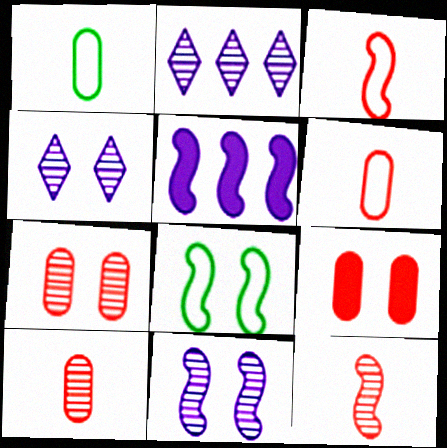[[4, 8, 9], 
[5, 8, 12]]